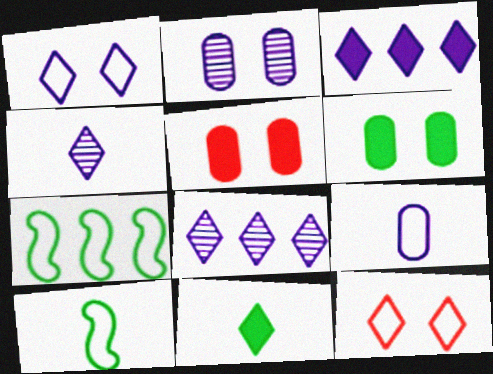[[1, 3, 4], 
[4, 5, 7], 
[5, 8, 10], 
[7, 9, 12], 
[8, 11, 12]]